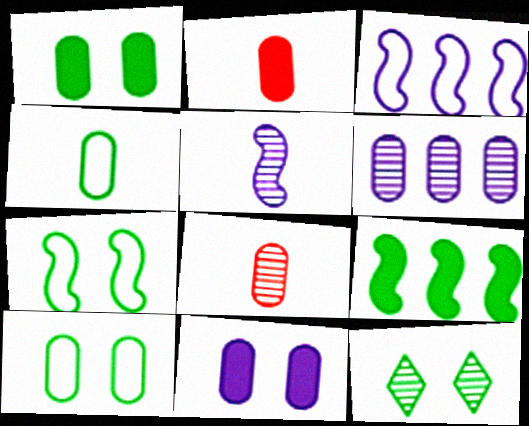[[1, 7, 12], 
[2, 3, 12], 
[2, 6, 10], 
[4, 9, 12]]